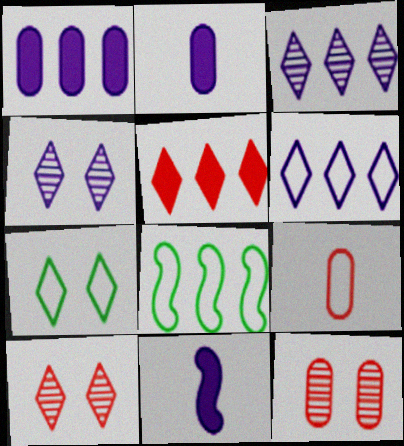[[2, 8, 10]]